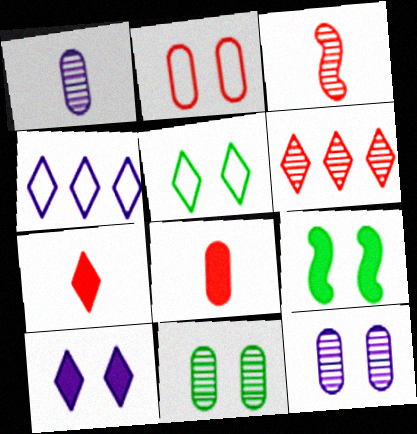[[5, 9, 11]]